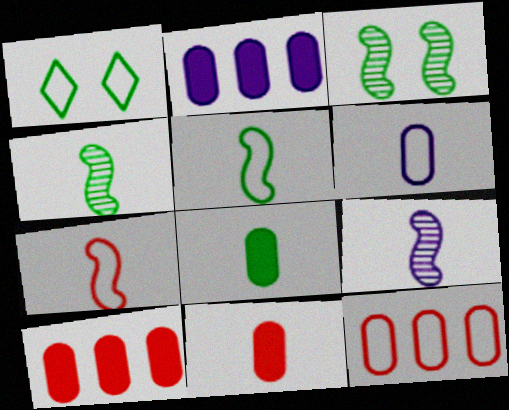[[1, 9, 10]]